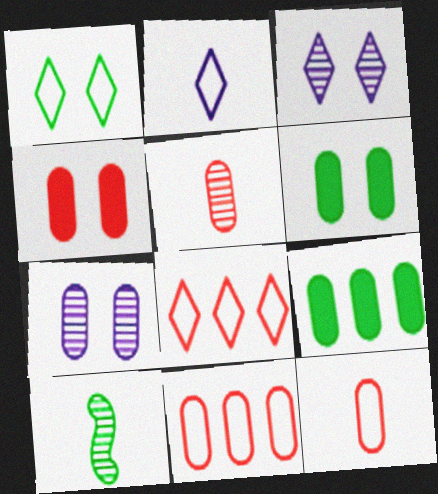[[1, 2, 8], 
[1, 9, 10], 
[4, 5, 11], 
[7, 9, 12]]